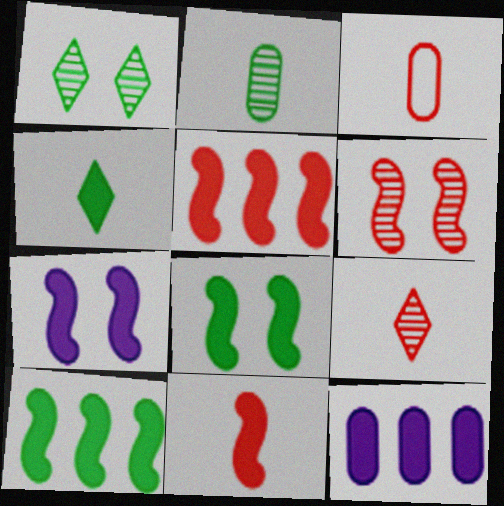[[3, 9, 11], 
[7, 10, 11]]